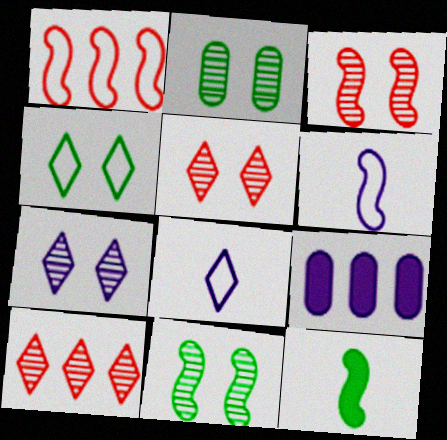[[2, 3, 7], 
[6, 7, 9]]